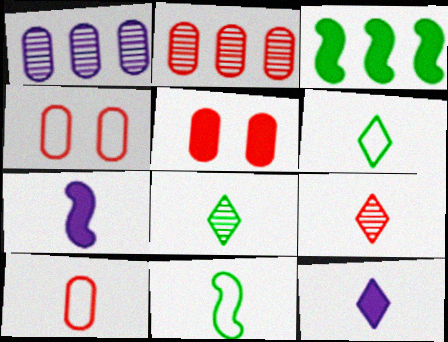[[2, 5, 10], 
[3, 5, 12], 
[6, 9, 12], 
[7, 8, 10]]